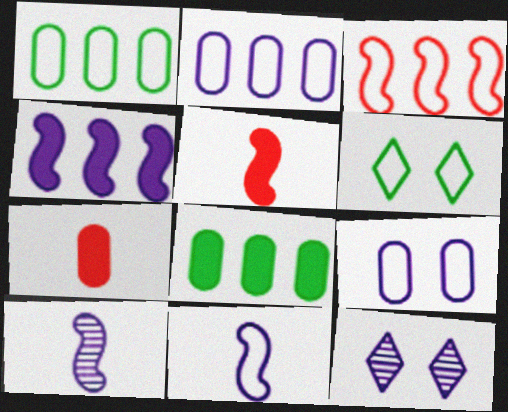[[1, 5, 12]]